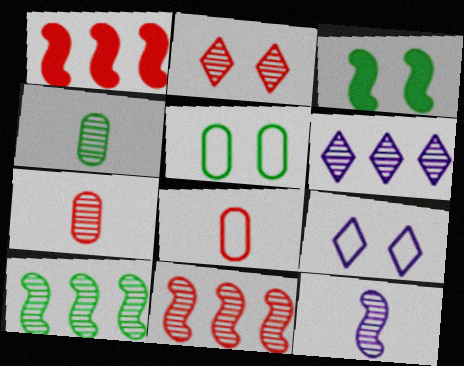[[1, 2, 8], 
[1, 4, 9], 
[2, 7, 11], 
[3, 6, 8]]